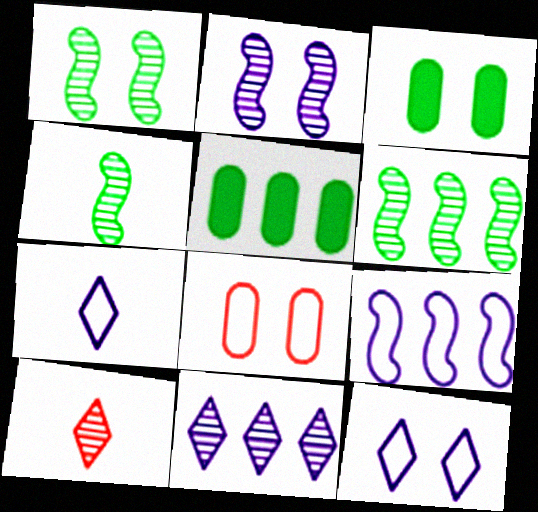[[1, 4, 6], 
[3, 9, 10]]